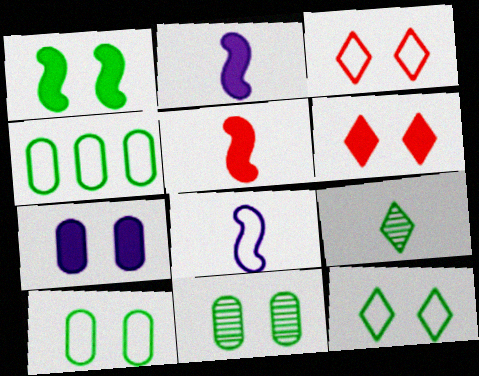[[1, 4, 9], 
[1, 6, 7], 
[1, 11, 12], 
[3, 4, 8]]